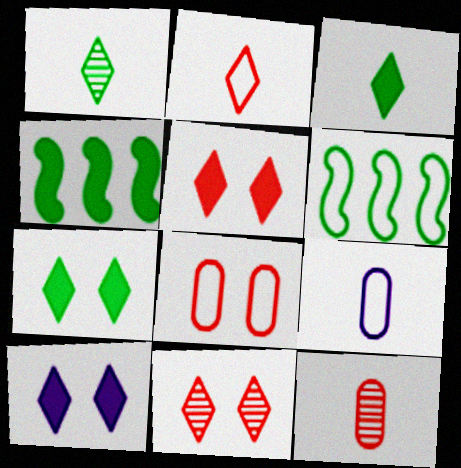[[4, 9, 11], 
[5, 7, 10], 
[6, 10, 12]]